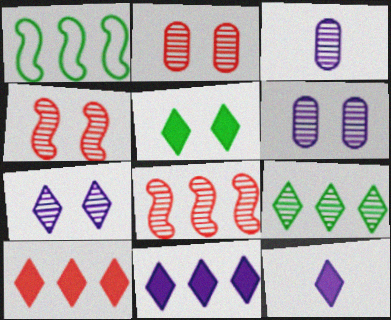[[1, 2, 12], 
[3, 4, 9], 
[5, 10, 12]]